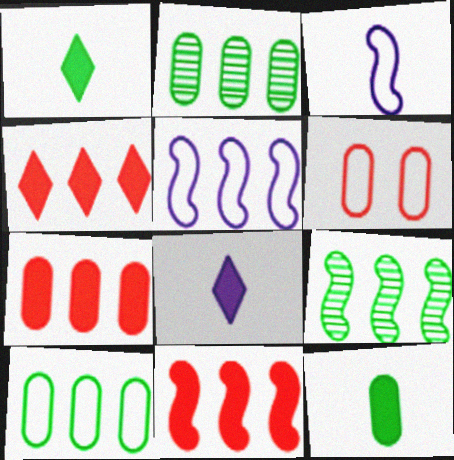[[2, 4, 5], 
[4, 7, 11], 
[5, 9, 11], 
[6, 8, 9]]